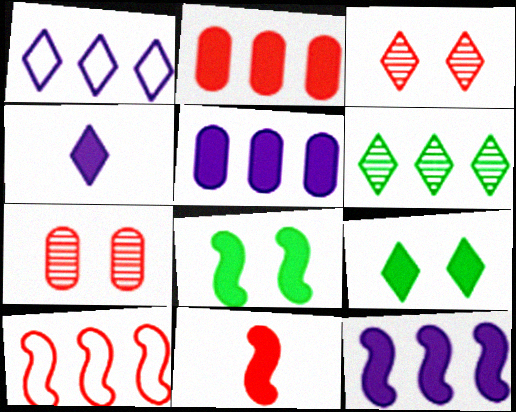[[2, 4, 8], 
[5, 6, 10], 
[5, 9, 11], 
[8, 11, 12]]